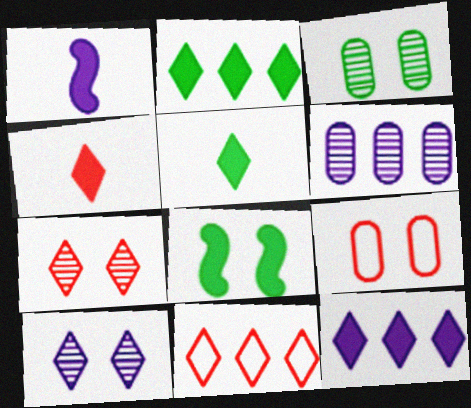[[1, 3, 11], 
[4, 7, 11], 
[5, 10, 11], 
[8, 9, 10]]